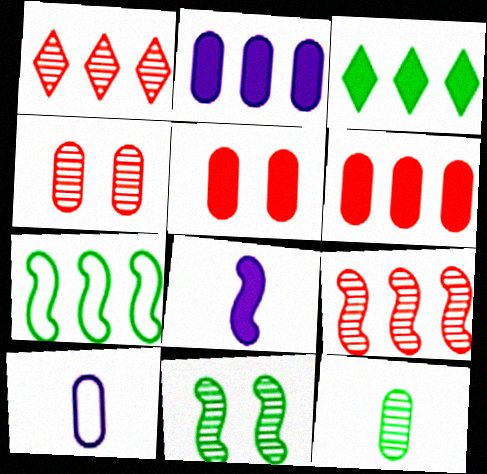[[1, 2, 7], 
[3, 5, 8]]